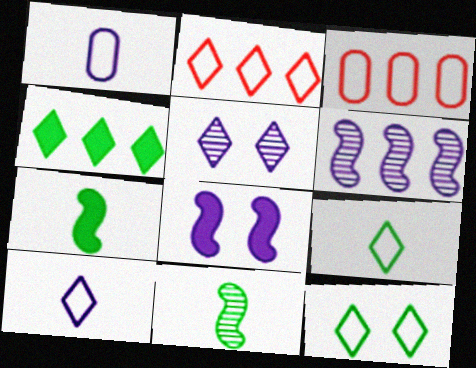[[2, 10, 12], 
[3, 4, 6], 
[3, 5, 7]]